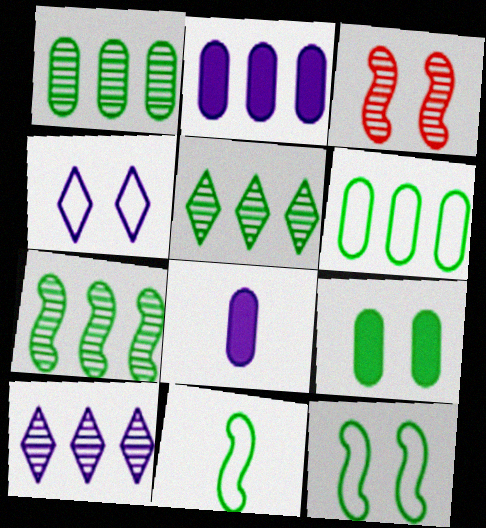[[1, 5, 7], 
[3, 4, 9], 
[5, 9, 11]]